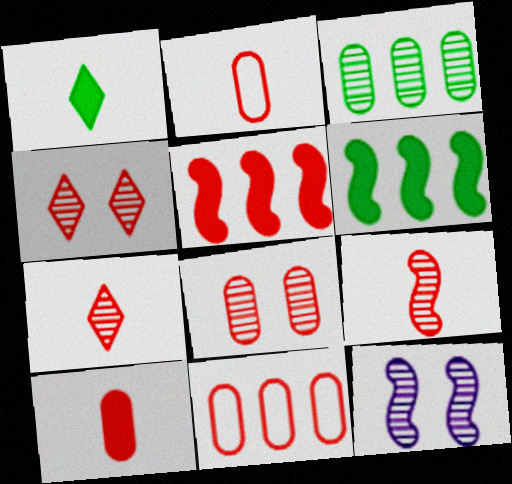[[1, 11, 12], 
[2, 4, 5], 
[3, 7, 12], 
[8, 10, 11]]